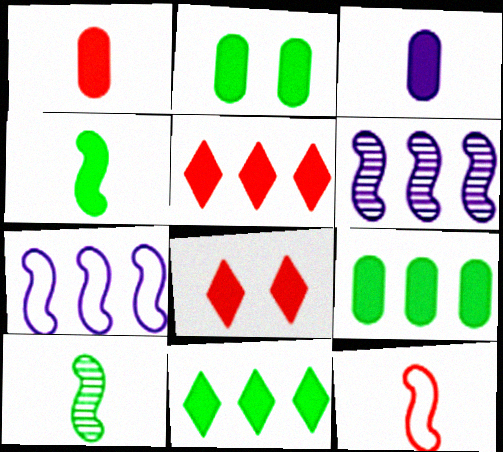[[2, 4, 11]]